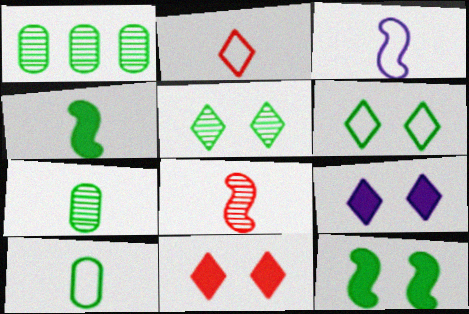[[1, 3, 11], 
[1, 4, 6], 
[2, 3, 10], 
[3, 4, 8]]